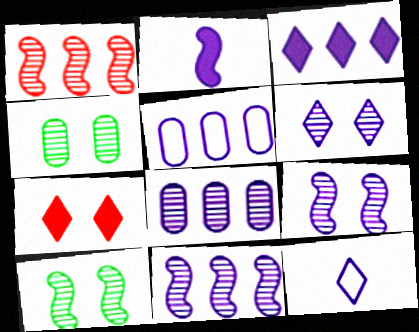[[2, 5, 6], 
[3, 5, 11], 
[3, 6, 12]]